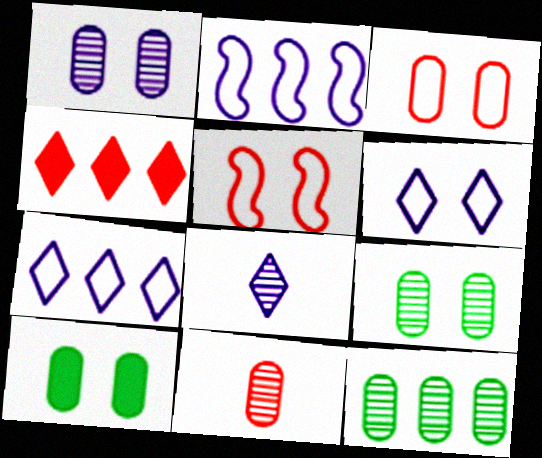[[1, 3, 10], 
[1, 11, 12], 
[2, 4, 12], 
[4, 5, 11]]